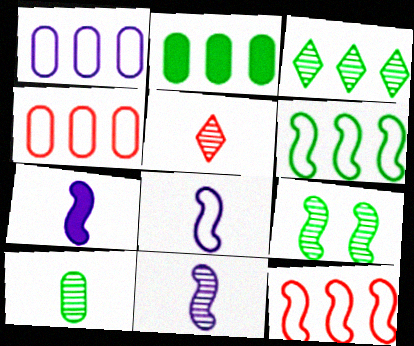[[2, 3, 6], 
[3, 9, 10], 
[5, 10, 11], 
[7, 8, 11], 
[7, 9, 12]]